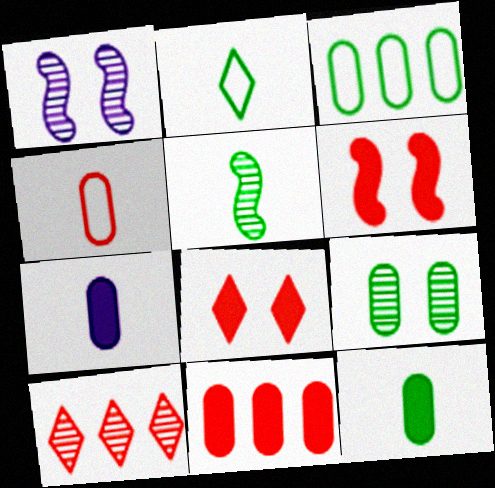[[1, 2, 11], 
[2, 5, 12], 
[3, 9, 12], 
[4, 6, 10]]